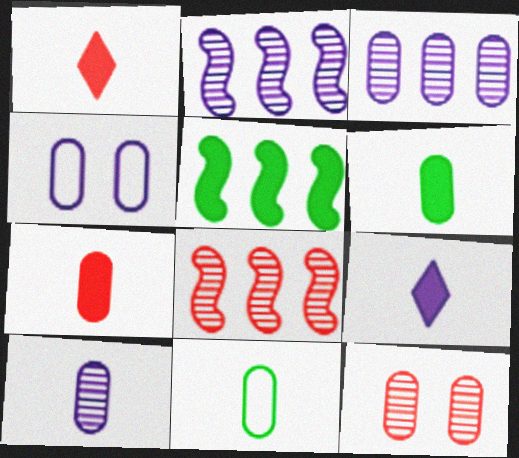[[2, 4, 9], 
[7, 10, 11]]